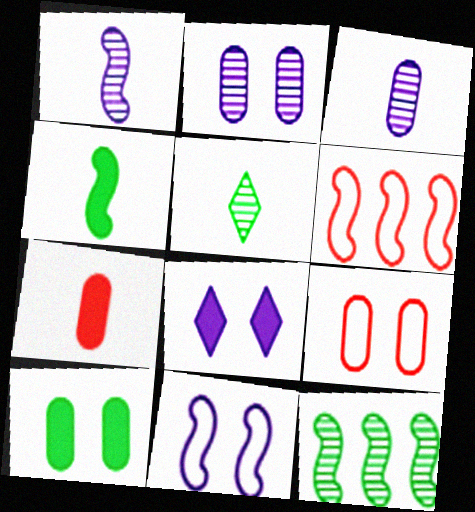[[2, 8, 11], 
[2, 9, 10]]